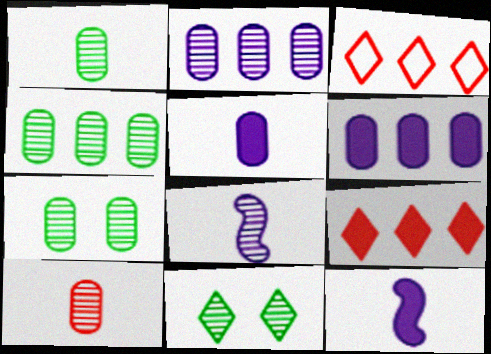[[1, 4, 7], 
[2, 7, 10], 
[3, 7, 12]]